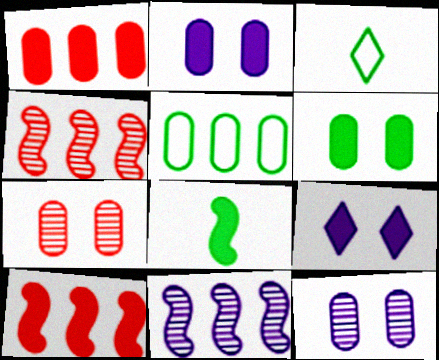[[1, 8, 9], 
[2, 3, 4], 
[3, 10, 12]]